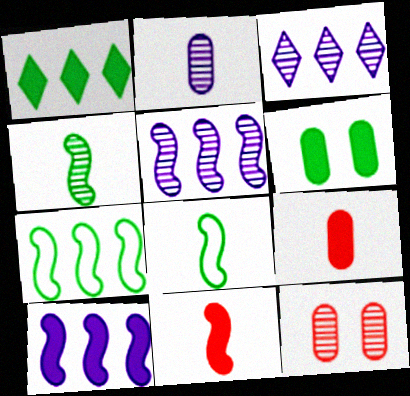[[3, 4, 12]]